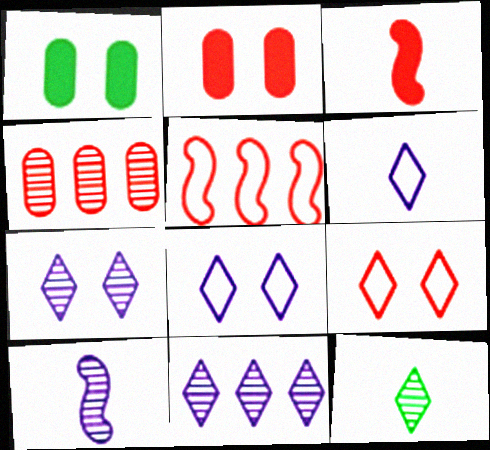[[3, 4, 9]]